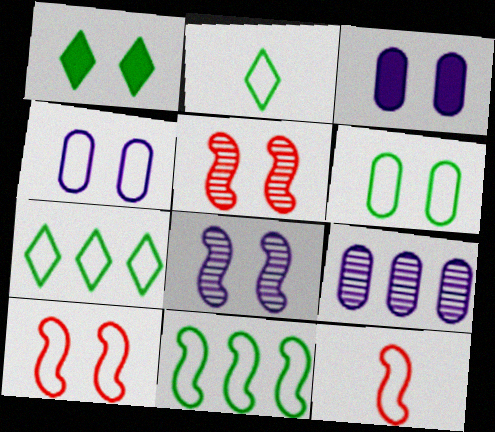[[1, 4, 5], 
[1, 9, 12], 
[2, 6, 11], 
[4, 7, 12]]